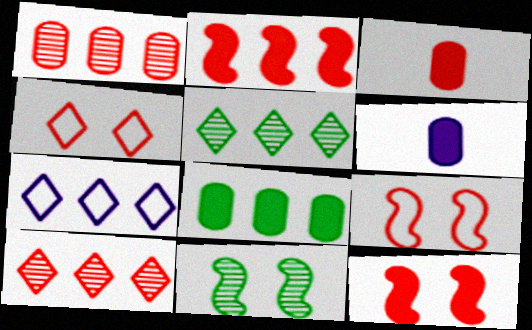[[3, 7, 11], 
[3, 9, 10], 
[5, 6, 9]]